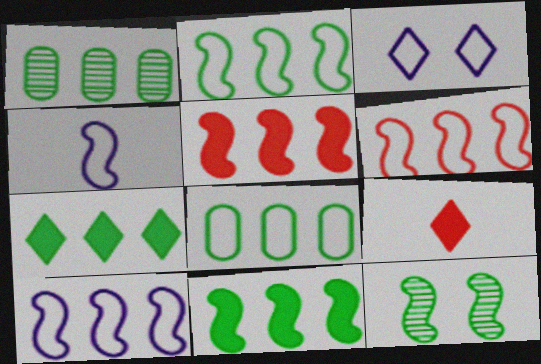[[1, 2, 7], 
[2, 6, 10], 
[4, 5, 12]]